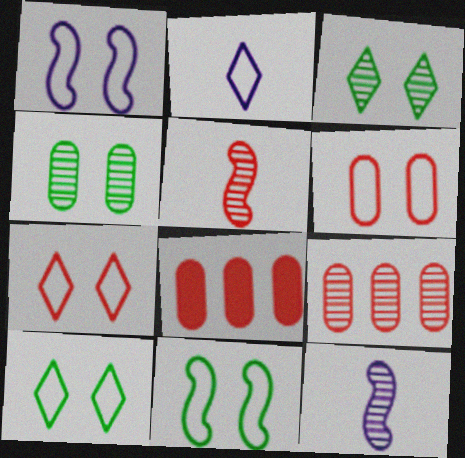[[1, 6, 10], 
[3, 9, 12], 
[5, 7, 8], 
[8, 10, 12]]